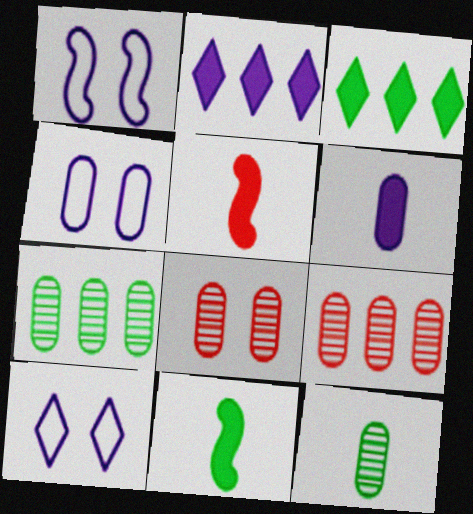[[1, 4, 10], 
[5, 7, 10], 
[9, 10, 11]]